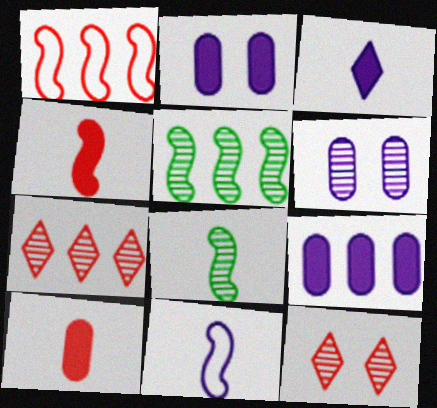[[1, 10, 12], 
[4, 8, 11], 
[6, 7, 8]]